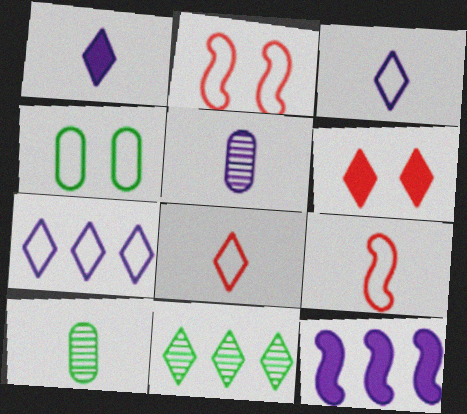[[1, 9, 10], 
[3, 6, 11], 
[4, 7, 9]]